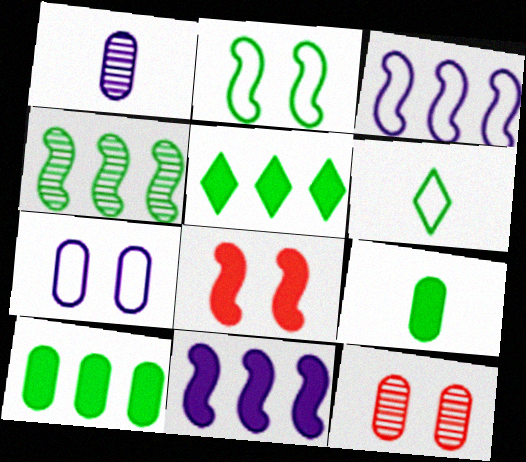[[6, 11, 12]]